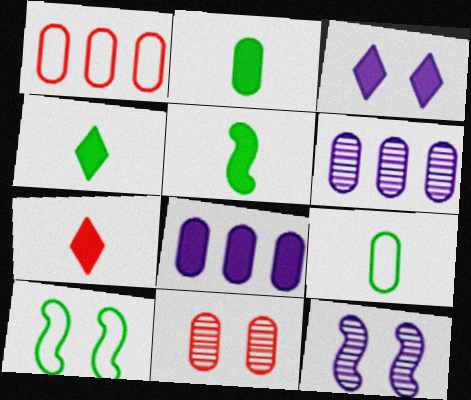[[1, 4, 12], 
[2, 4, 5], 
[3, 10, 11], 
[6, 7, 10], 
[8, 9, 11]]